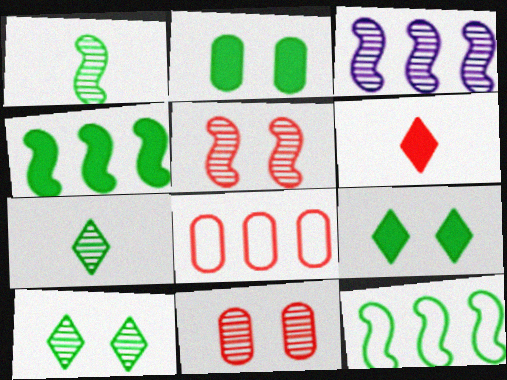[[1, 3, 5], 
[2, 7, 12], 
[3, 7, 11], 
[5, 6, 8]]